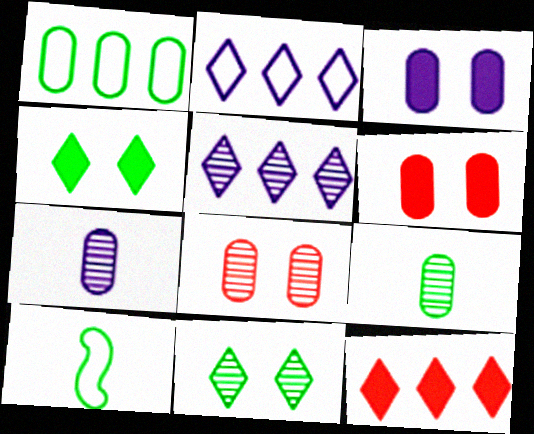[[1, 6, 7], 
[5, 6, 10]]